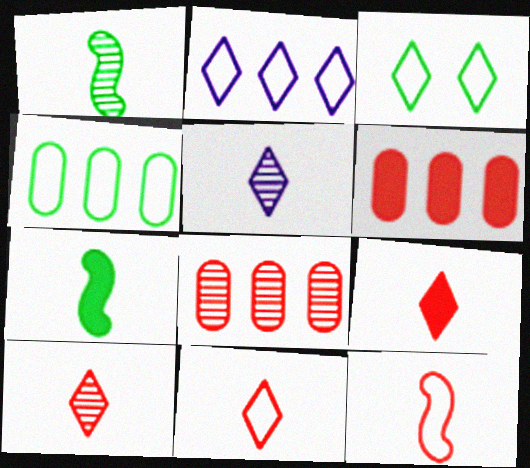[[2, 3, 11], 
[9, 10, 11]]